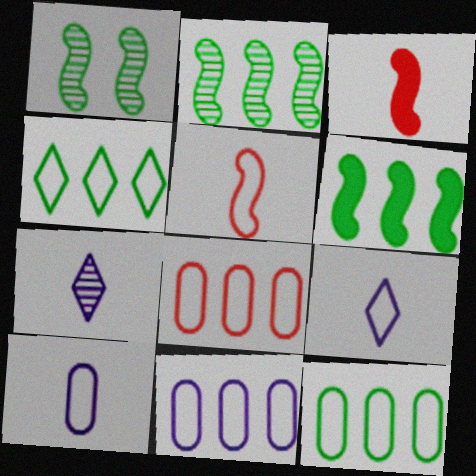[[8, 11, 12]]